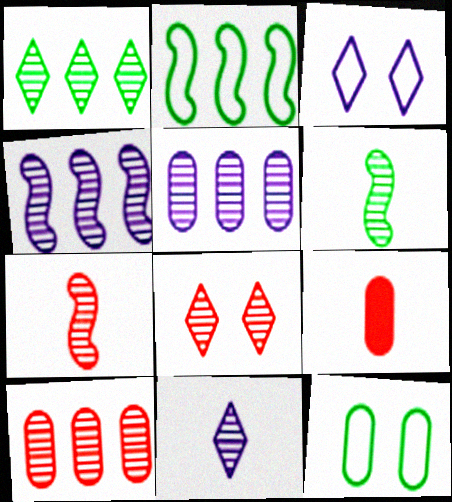[[1, 4, 10], 
[1, 8, 11], 
[5, 6, 8], 
[5, 9, 12], 
[7, 8, 10]]